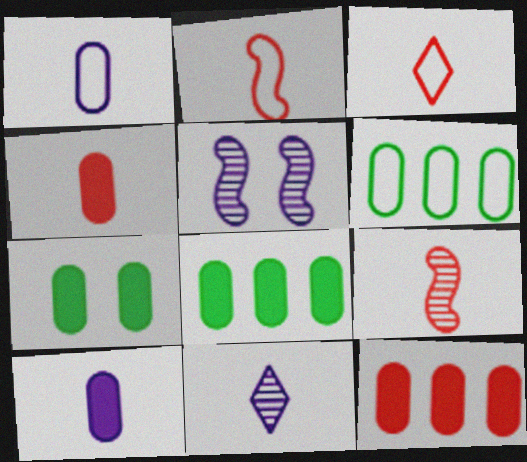[[3, 4, 9], 
[3, 5, 8], 
[7, 10, 12]]